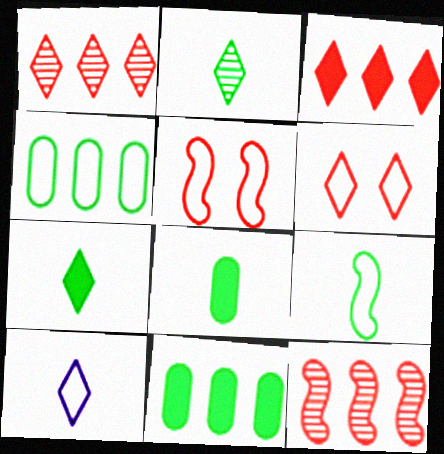[[2, 8, 9], 
[4, 5, 10]]